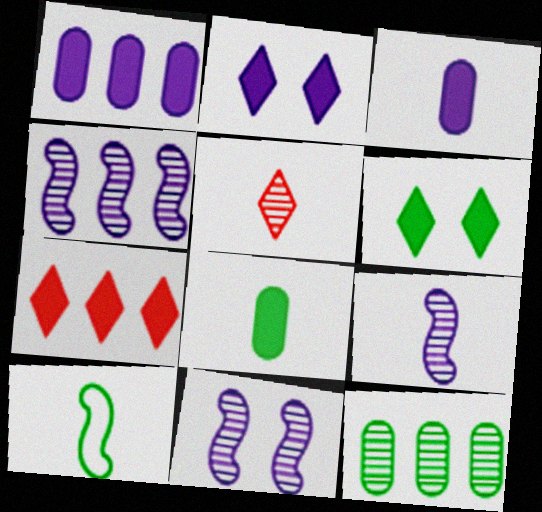[[3, 5, 10], 
[4, 9, 11], 
[5, 11, 12], 
[6, 10, 12]]